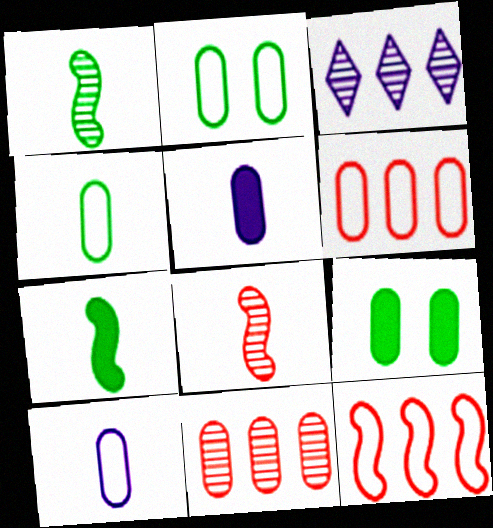[[2, 5, 11], 
[2, 6, 10], 
[9, 10, 11]]